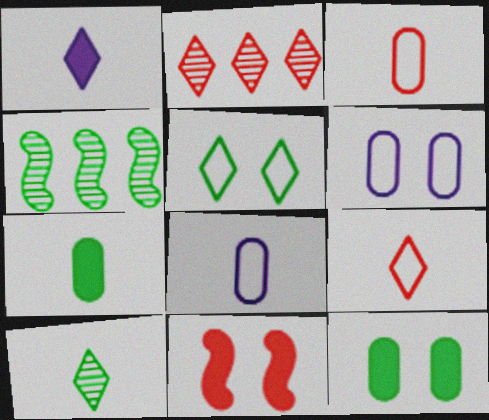[[1, 2, 5], 
[1, 9, 10], 
[2, 3, 11], 
[4, 5, 7]]